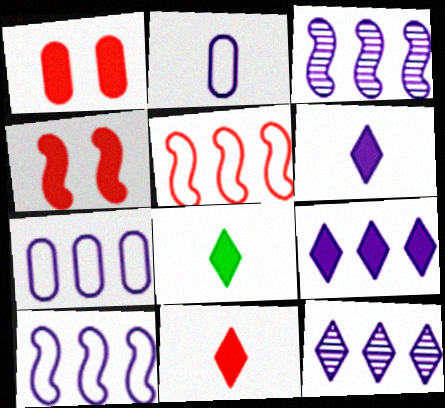[[3, 7, 9], 
[6, 8, 11]]